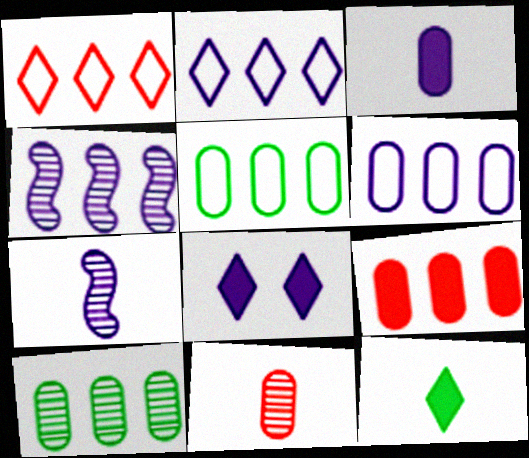[[6, 7, 8], 
[6, 9, 10]]